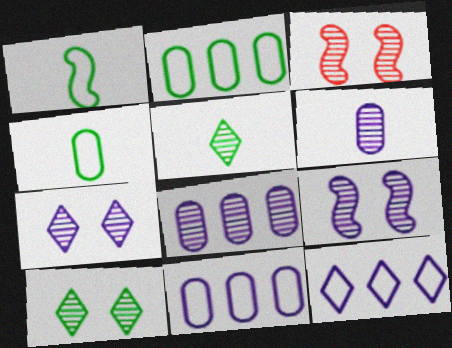[[3, 5, 8]]